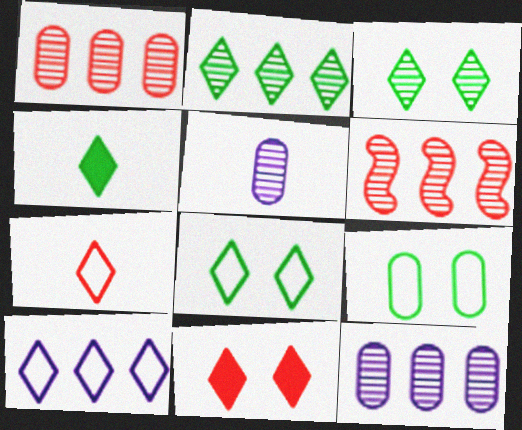[[2, 4, 8], 
[2, 6, 12], 
[3, 5, 6], 
[7, 8, 10]]